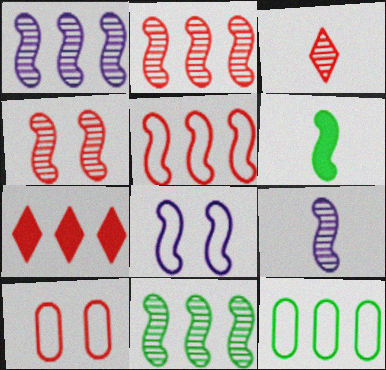[[1, 2, 11], 
[1, 7, 12], 
[2, 6, 8], 
[4, 9, 11]]